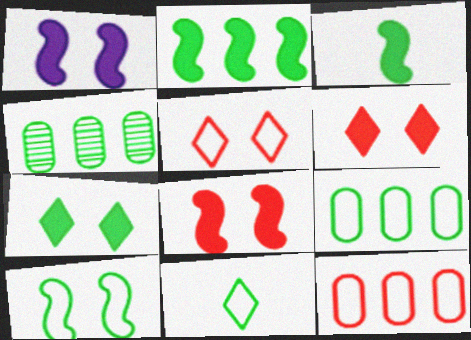[[9, 10, 11]]